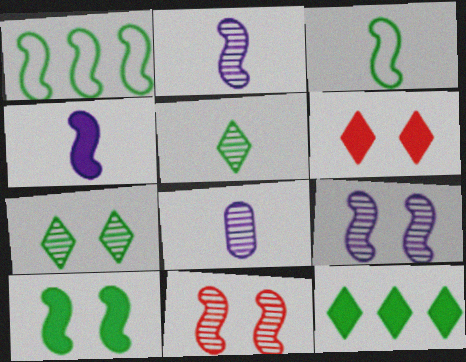[[1, 4, 11], 
[1, 6, 8]]